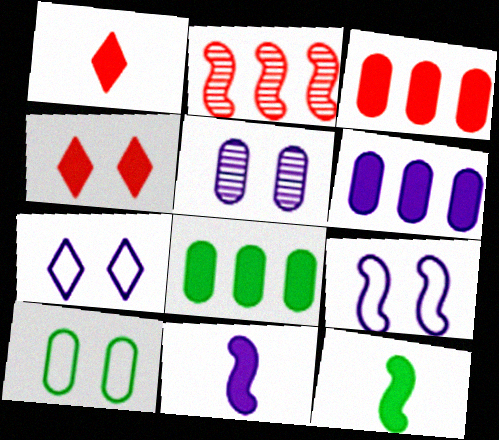[[2, 9, 12], 
[3, 6, 8], 
[4, 6, 12], 
[4, 8, 11]]